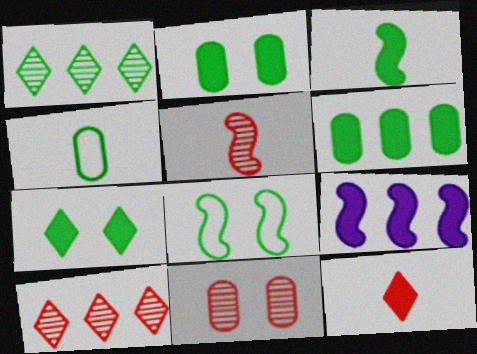[[2, 9, 12], 
[3, 6, 7], 
[5, 8, 9], 
[5, 10, 11]]